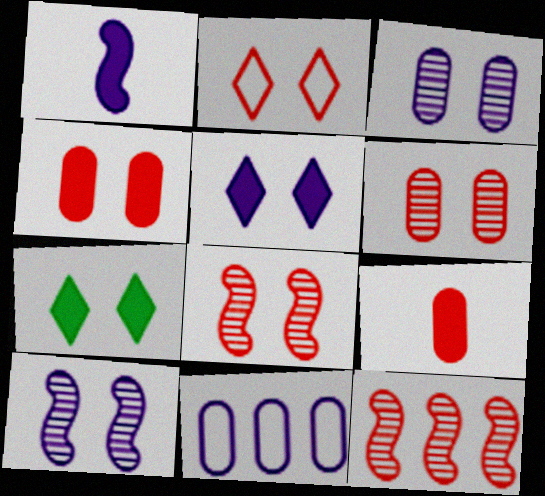[[2, 4, 8], 
[2, 9, 12]]